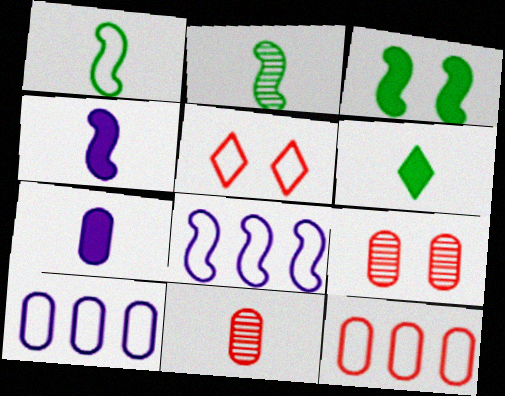[[1, 5, 10], 
[6, 8, 9]]